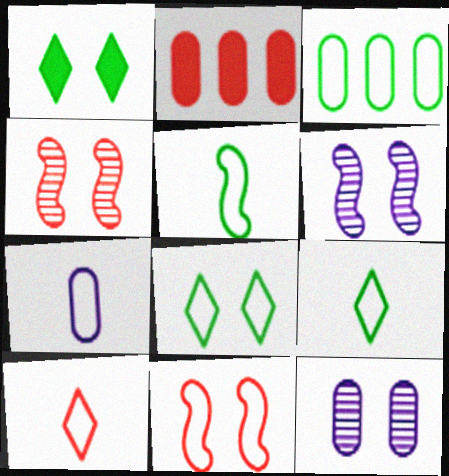[[1, 11, 12], 
[2, 4, 10], 
[2, 6, 9], 
[3, 5, 8], 
[5, 7, 10]]